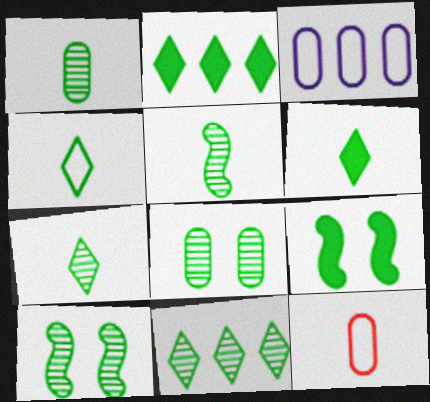[[1, 5, 7], 
[1, 10, 11], 
[4, 6, 7], 
[5, 8, 11]]